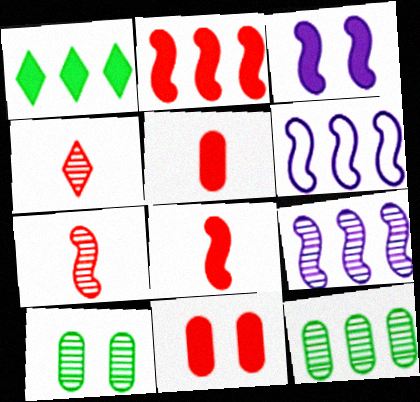[[1, 3, 5], 
[4, 9, 10]]